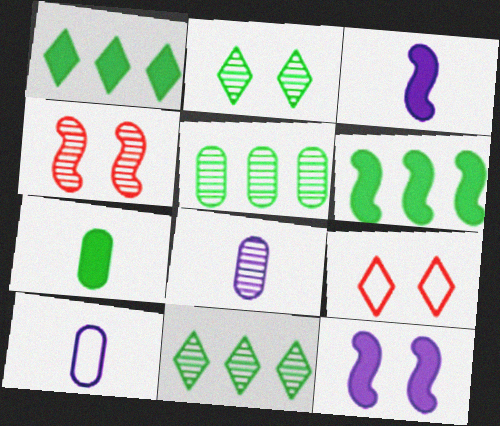[[1, 4, 10], 
[3, 5, 9], 
[4, 8, 11], 
[6, 8, 9]]